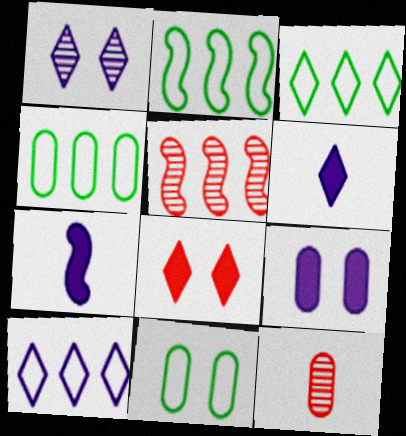[[1, 6, 10], 
[2, 3, 4], 
[4, 9, 12], 
[5, 6, 11]]